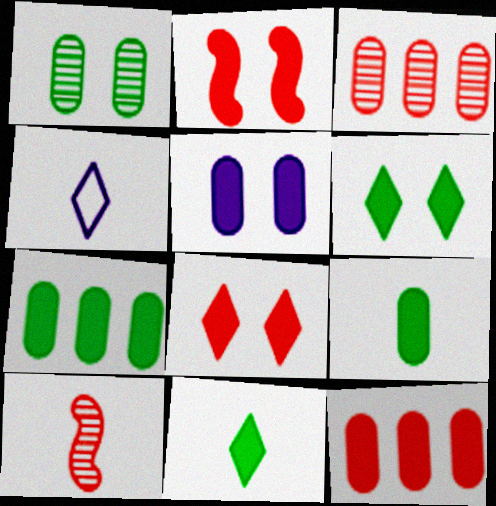[[2, 5, 6], 
[4, 9, 10], 
[5, 9, 12]]